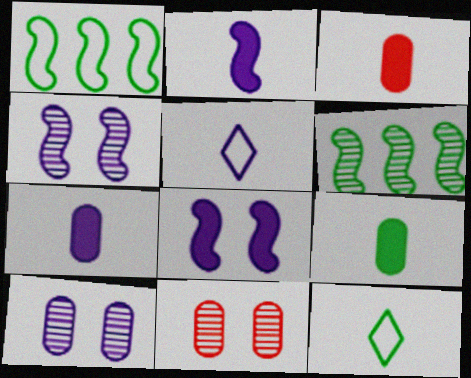[[3, 7, 9]]